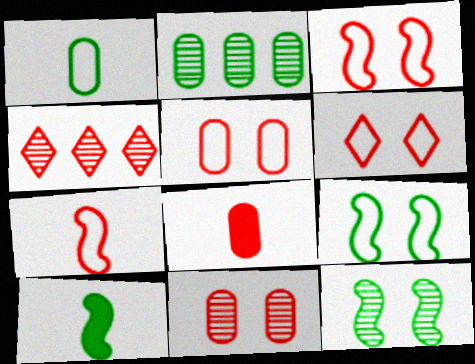[[3, 4, 8], 
[3, 5, 6]]